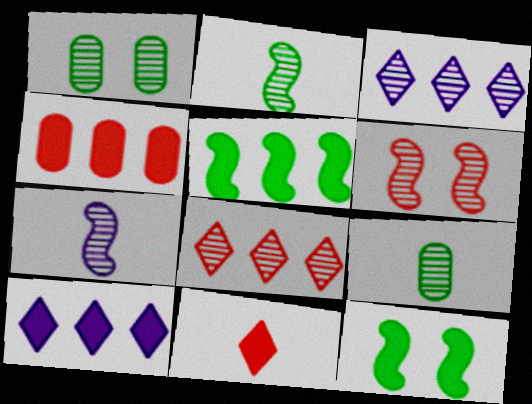[[1, 7, 8], 
[3, 6, 9], 
[4, 5, 10]]